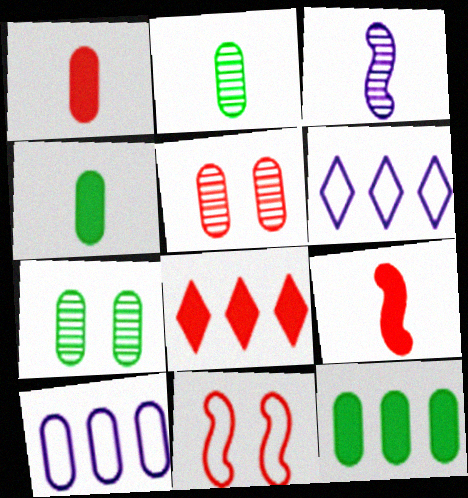[[1, 7, 10], 
[4, 5, 10], 
[6, 7, 9]]